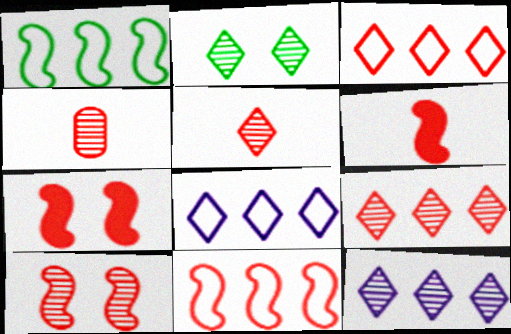[[2, 5, 12], 
[3, 4, 7], 
[4, 9, 10], 
[6, 10, 11]]